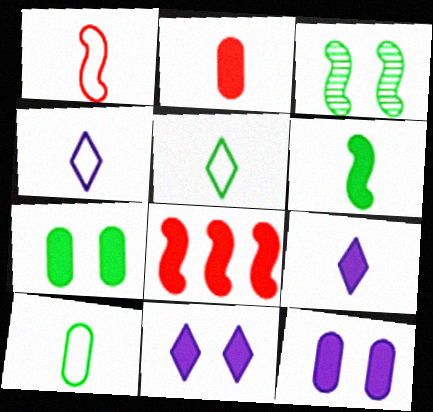[[1, 4, 10], 
[2, 6, 9], 
[7, 8, 9]]